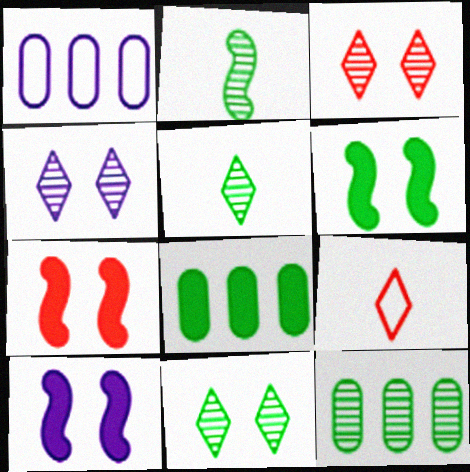[[1, 5, 7], 
[2, 11, 12], 
[3, 4, 11], 
[6, 7, 10], 
[9, 10, 12]]